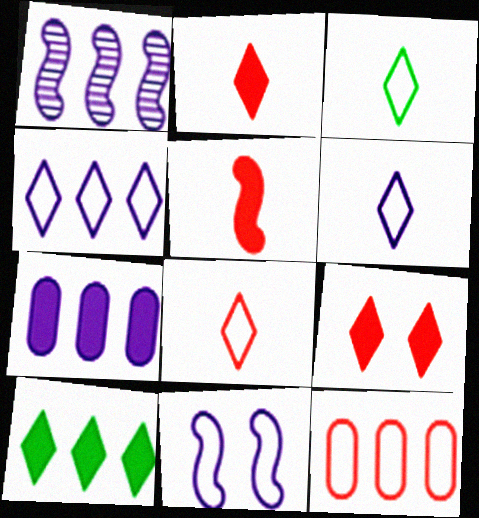[[1, 4, 7], 
[1, 10, 12], 
[3, 6, 8], 
[3, 11, 12]]